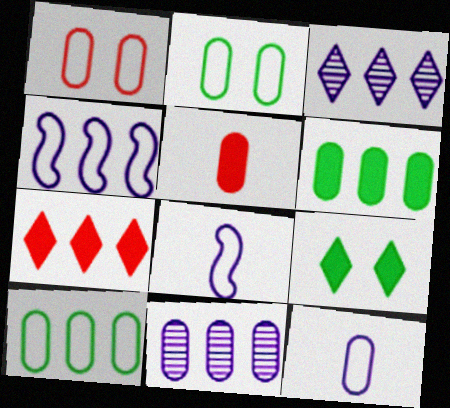[[1, 10, 12], 
[2, 5, 11]]